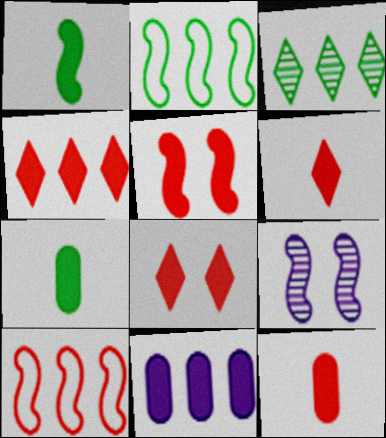[[1, 8, 11], 
[1, 9, 10], 
[3, 10, 11], 
[4, 5, 12], 
[4, 6, 8]]